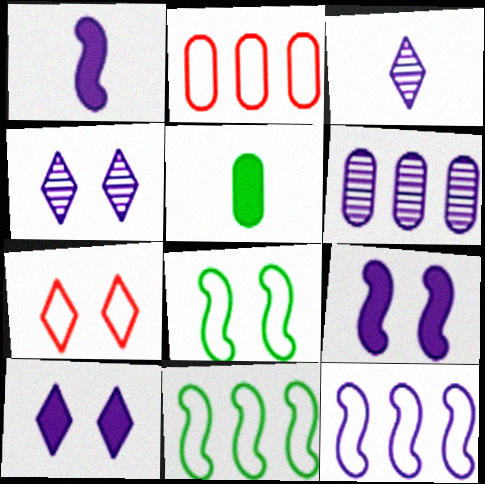[]